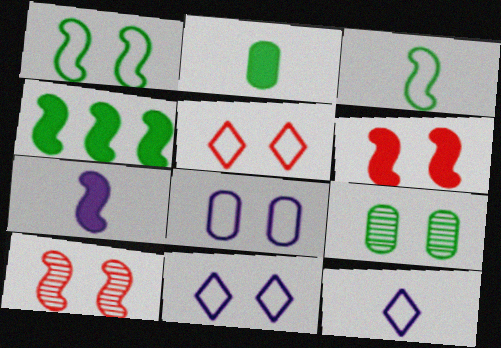[[1, 5, 8], 
[4, 6, 7], 
[6, 9, 11]]